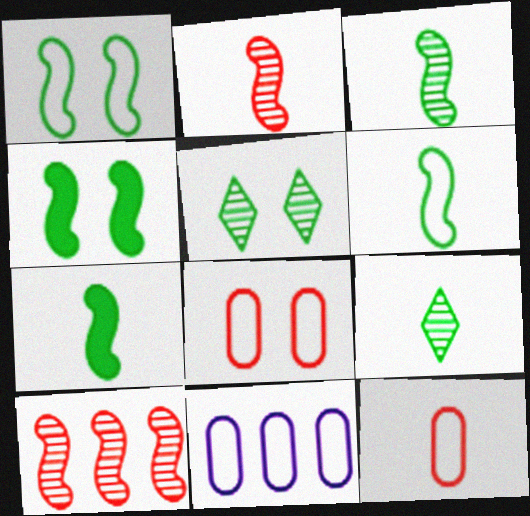[[3, 6, 7]]